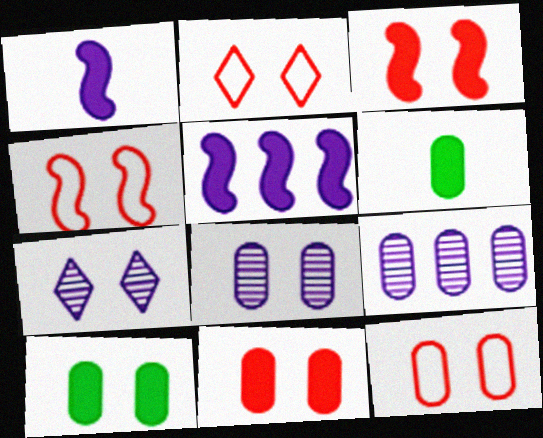[[2, 4, 12], 
[4, 7, 10], 
[6, 9, 12], 
[8, 10, 12]]